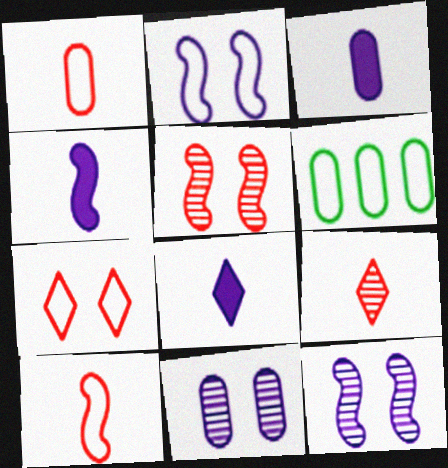[[3, 4, 8], 
[5, 6, 8]]